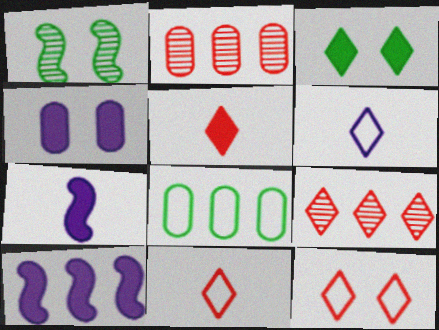[[1, 4, 12], 
[3, 6, 9], 
[5, 9, 12], 
[8, 9, 10]]